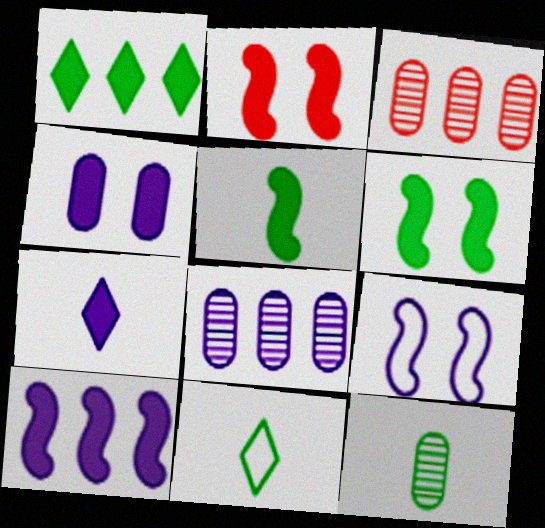[[2, 5, 10], 
[2, 8, 11], 
[4, 7, 10], 
[5, 11, 12], 
[7, 8, 9]]